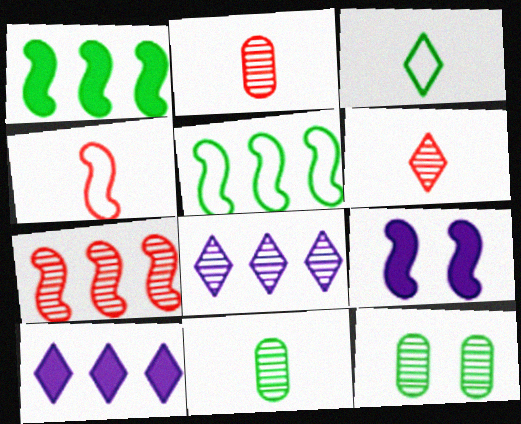[[1, 3, 12], 
[4, 10, 12]]